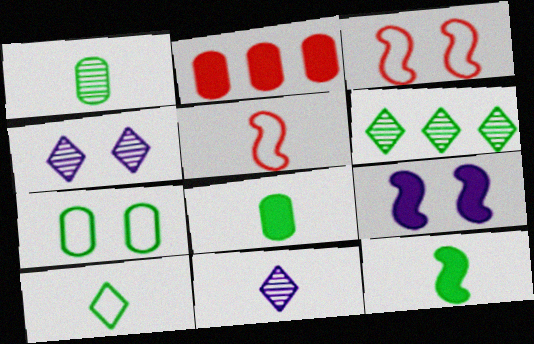[[1, 10, 12], 
[5, 8, 11], 
[6, 7, 12]]